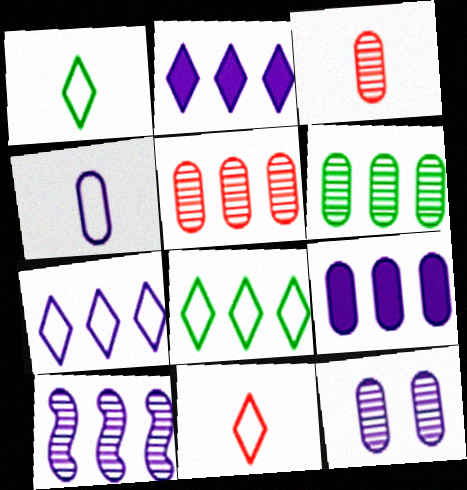[[3, 6, 12], 
[4, 9, 12], 
[7, 9, 10]]